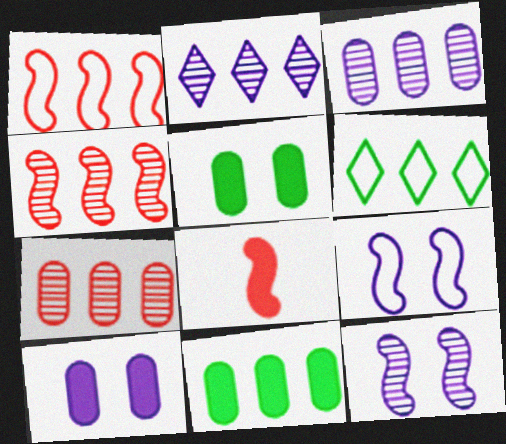[[1, 2, 11]]